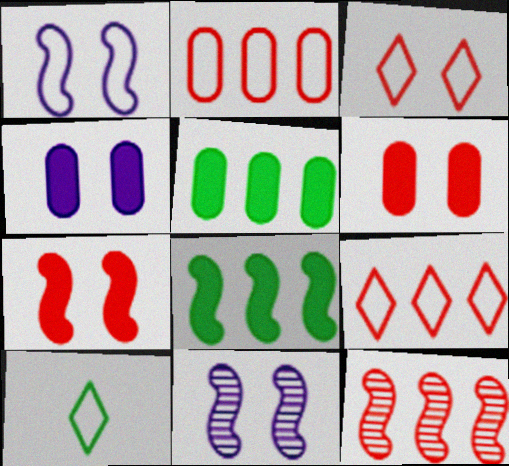[[1, 2, 10], 
[4, 10, 12]]